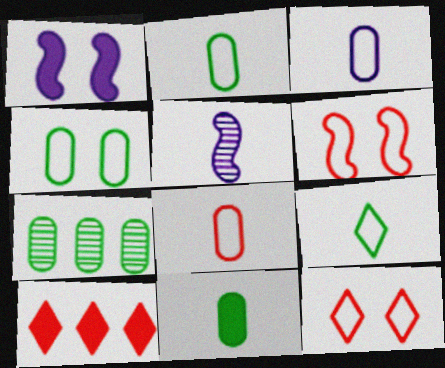[[1, 10, 11], 
[2, 3, 8], 
[4, 5, 10], 
[4, 7, 11]]